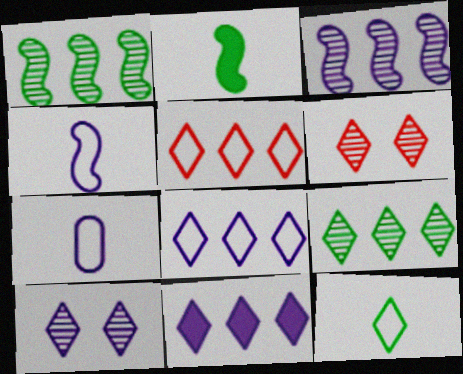[[5, 9, 11], 
[6, 11, 12]]